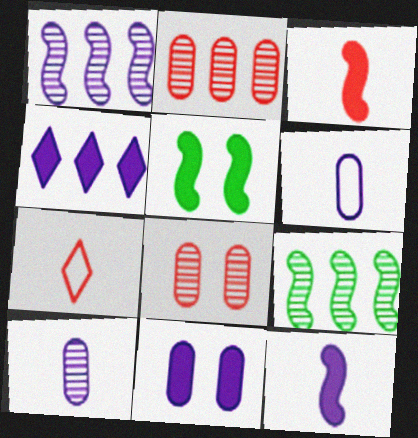[[4, 11, 12], 
[7, 9, 11]]